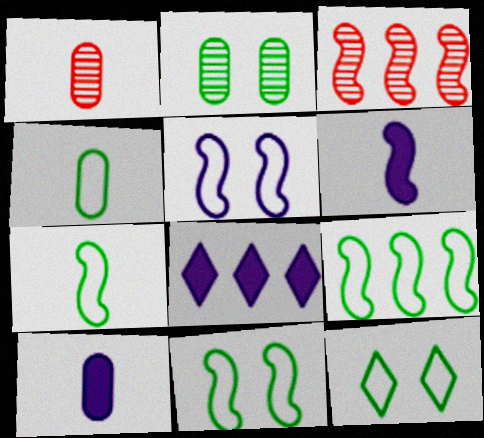[[1, 4, 10], 
[1, 8, 11], 
[3, 6, 11], 
[3, 10, 12], 
[4, 9, 12], 
[7, 9, 11]]